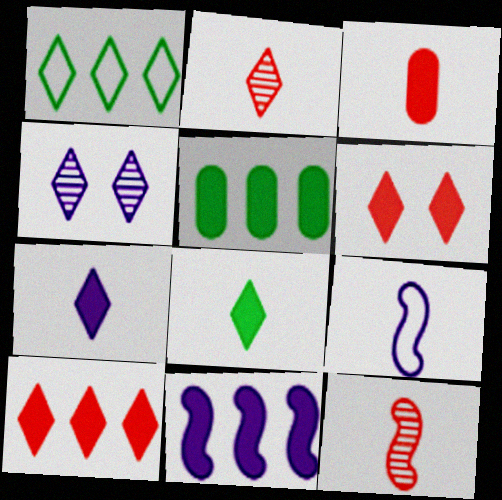[[5, 10, 11]]